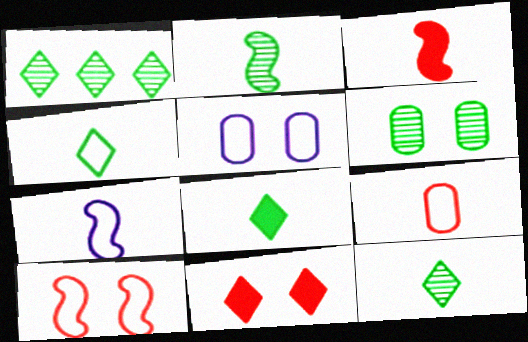[[1, 2, 6], 
[1, 3, 5], 
[2, 3, 7], 
[4, 7, 9], 
[4, 8, 12]]